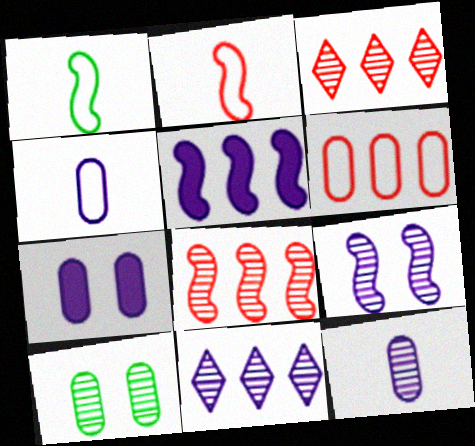[[1, 3, 7], 
[9, 11, 12]]